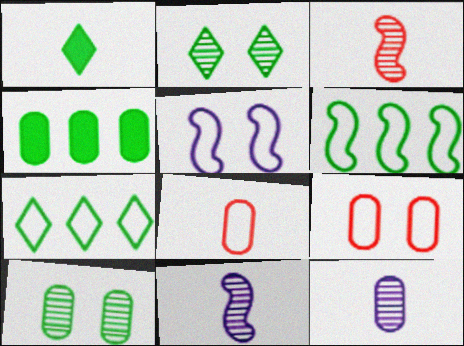[[1, 2, 7], 
[1, 6, 10], 
[1, 8, 11], 
[4, 9, 12], 
[5, 7, 8]]